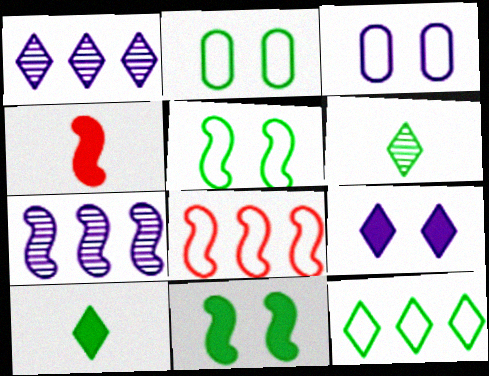[[1, 2, 4], 
[4, 5, 7]]